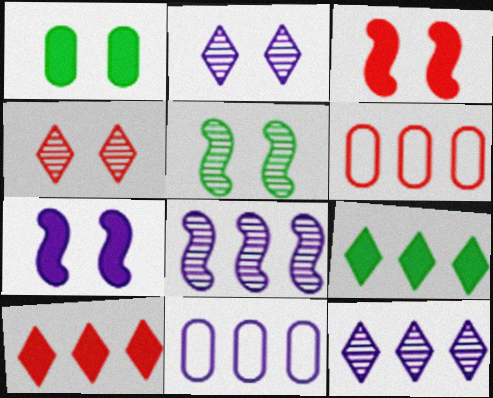[[6, 8, 9]]